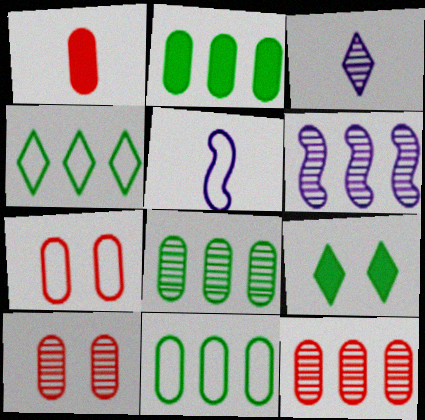[[1, 7, 12], 
[2, 8, 11], 
[4, 5, 7], 
[5, 9, 12]]